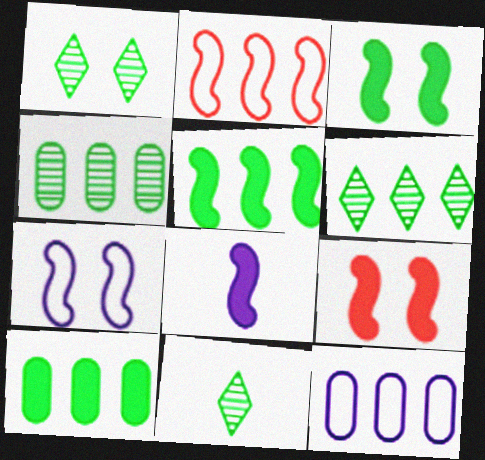[[1, 6, 11], 
[5, 8, 9], 
[9, 11, 12]]